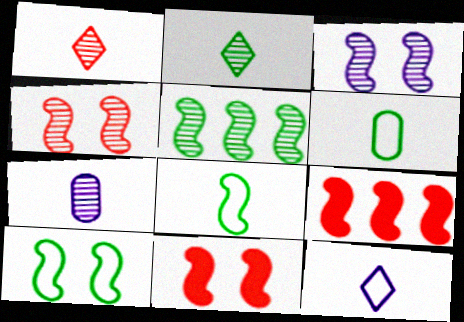[[3, 8, 9], 
[3, 10, 11]]